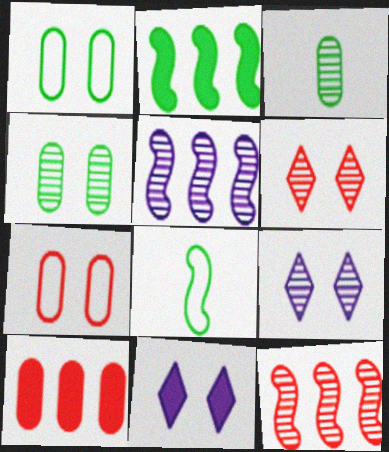[[3, 5, 6], 
[3, 9, 12], 
[8, 9, 10]]